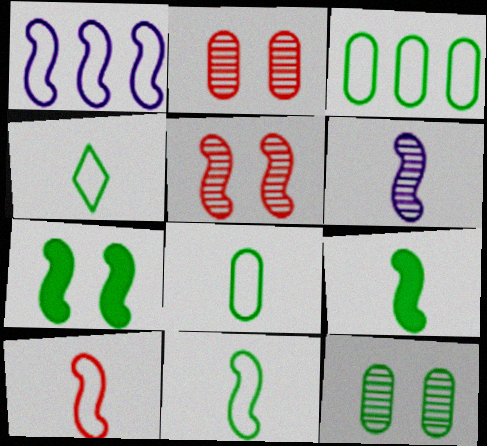[[1, 5, 9], 
[4, 8, 11], 
[6, 9, 10]]